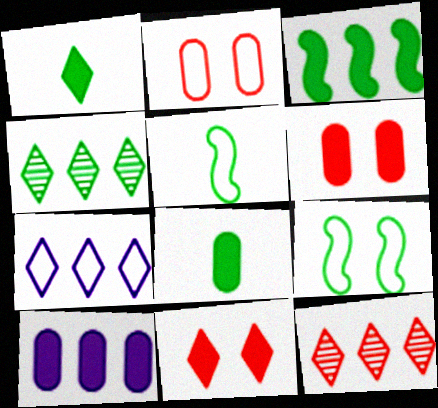[[2, 5, 7], 
[4, 8, 9], 
[6, 8, 10]]